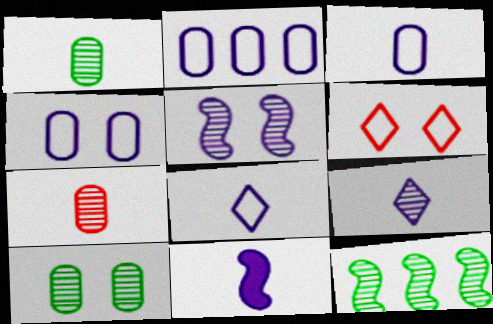[[2, 3, 4], 
[3, 9, 11]]